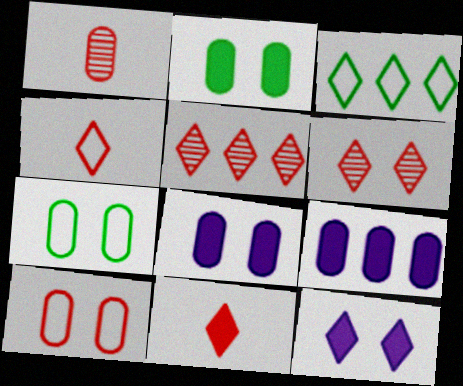[[1, 7, 9]]